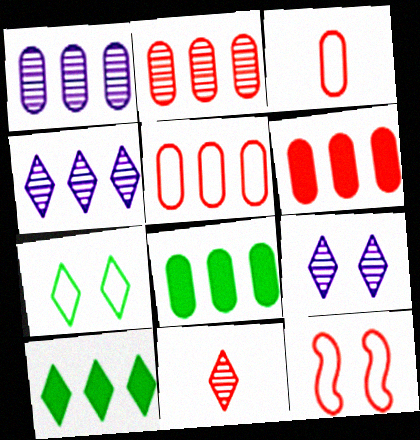[[1, 5, 8], 
[2, 5, 6], 
[6, 11, 12]]